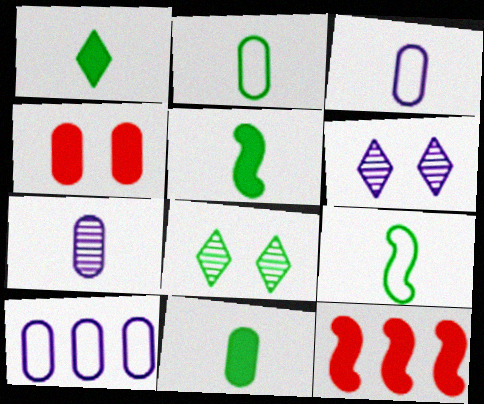[[1, 5, 11], 
[2, 6, 12], 
[3, 8, 12]]